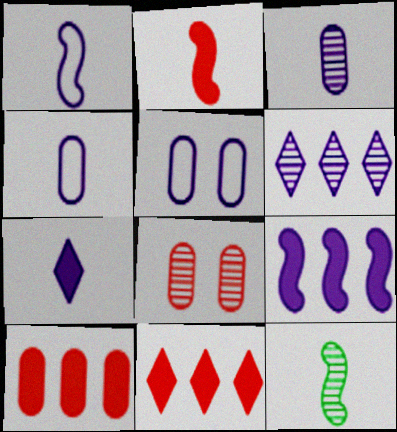[[1, 2, 12], 
[1, 3, 7], 
[5, 11, 12], 
[6, 8, 12]]